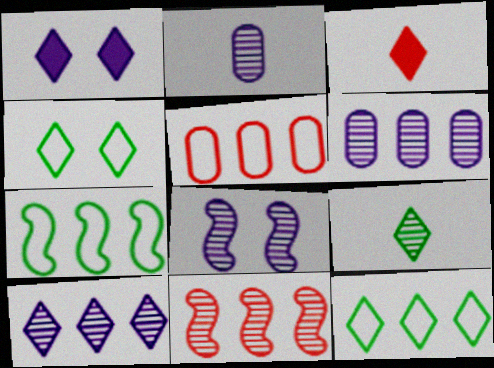[[2, 8, 10], 
[3, 4, 10]]